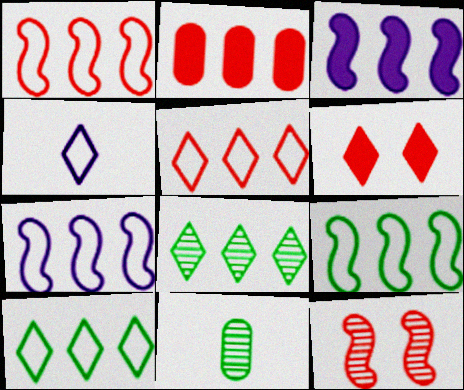[[1, 7, 9], 
[2, 7, 8], 
[4, 6, 8], 
[6, 7, 11]]